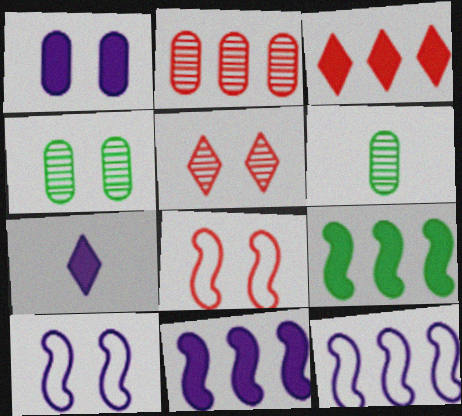[[1, 7, 11], 
[3, 6, 10]]